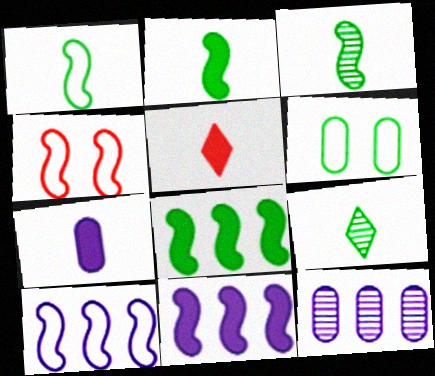[[1, 2, 3], 
[1, 4, 10], 
[2, 5, 7], 
[3, 4, 11], 
[6, 8, 9]]